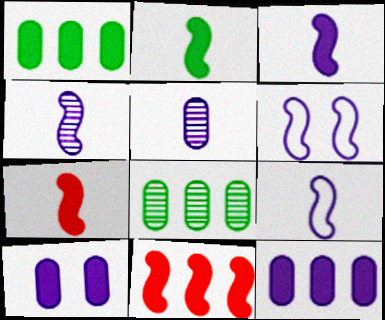[[2, 3, 7], 
[3, 4, 9]]